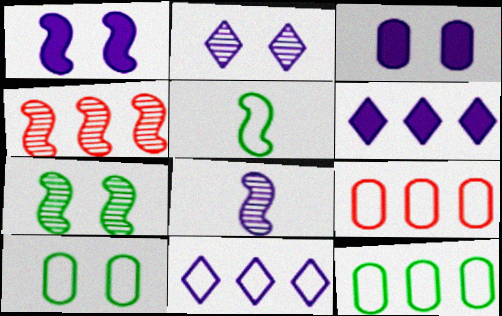[[1, 4, 5], 
[3, 8, 11], 
[4, 6, 12], 
[4, 7, 8]]